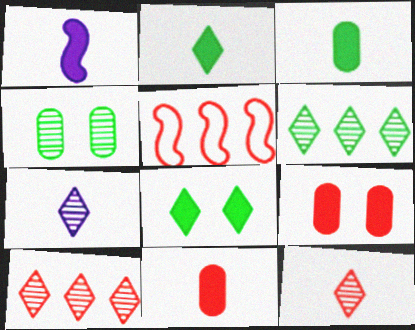[[1, 2, 11], 
[5, 9, 12]]